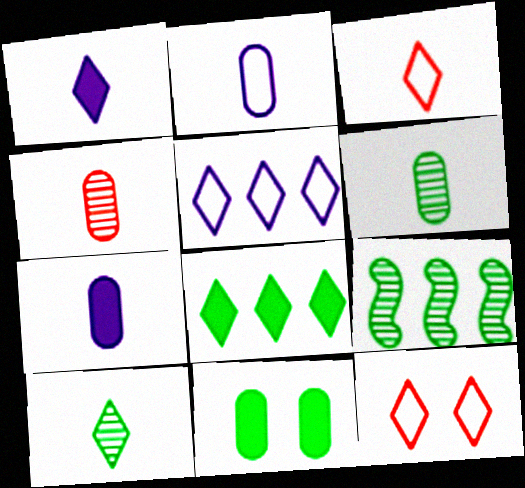[[1, 3, 10], 
[7, 9, 12]]